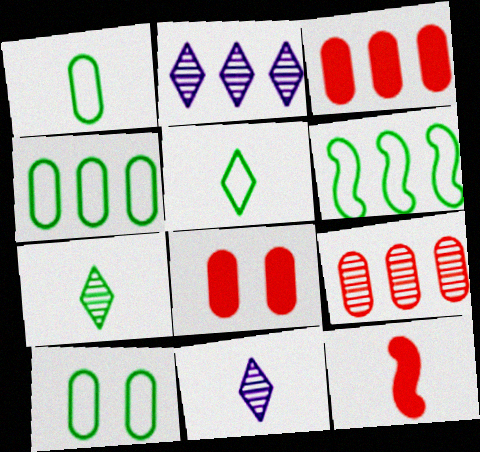[[1, 4, 10], 
[1, 11, 12], 
[2, 3, 6], 
[2, 10, 12], 
[5, 6, 10], 
[6, 8, 11]]